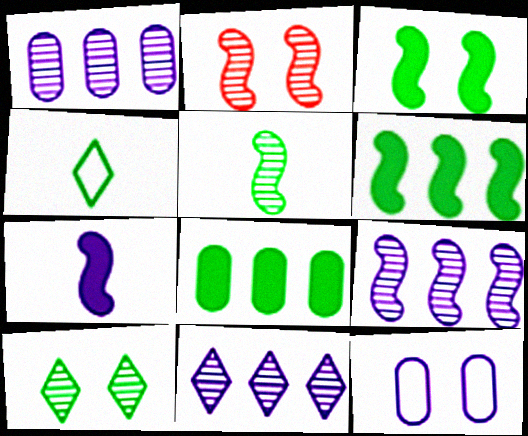[[1, 9, 11], 
[2, 5, 9], 
[7, 11, 12]]